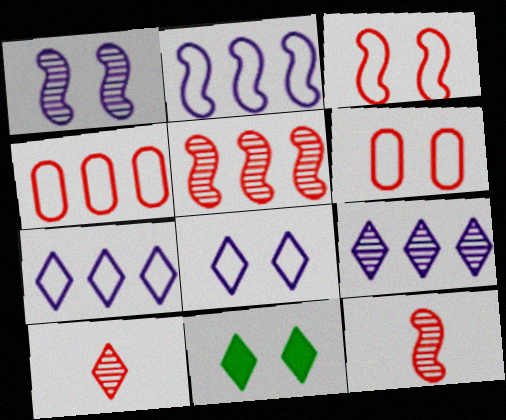[[1, 6, 11], 
[7, 10, 11]]